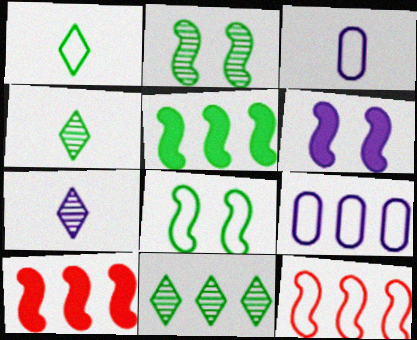[[6, 7, 9], 
[9, 10, 11]]